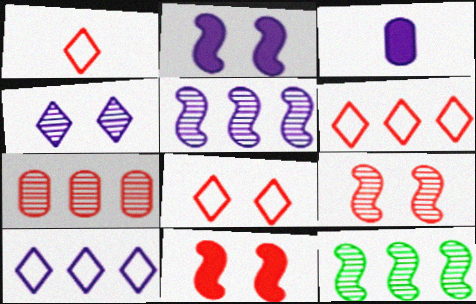[[1, 6, 8], 
[1, 7, 11], 
[3, 8, 12]]